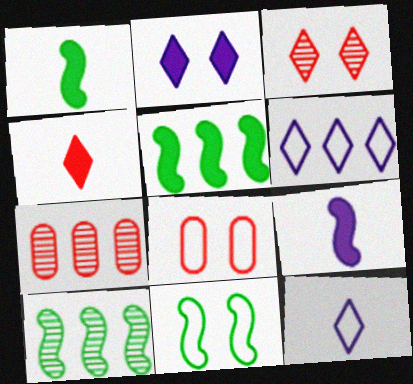[[1, 10, 11], 
[5, 6, 7]]